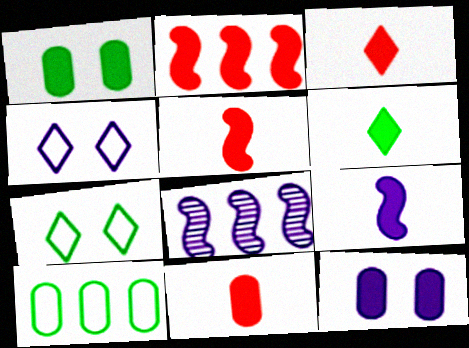[[2, 6, 12], 
[3, 5, 11], 
[6, 9, 11], 
[7, 8, 11]]